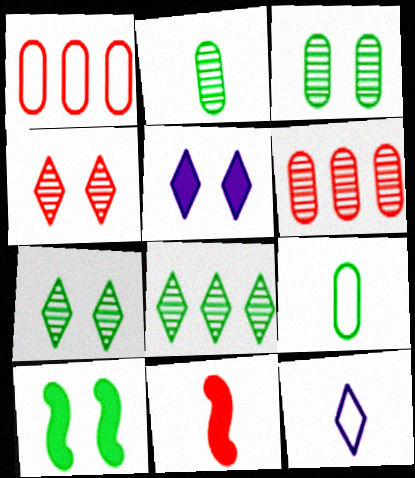[[1, 4, 11], 
[2, 11, 12], 
[6, 10, 12], 
[8, 9, 10]]